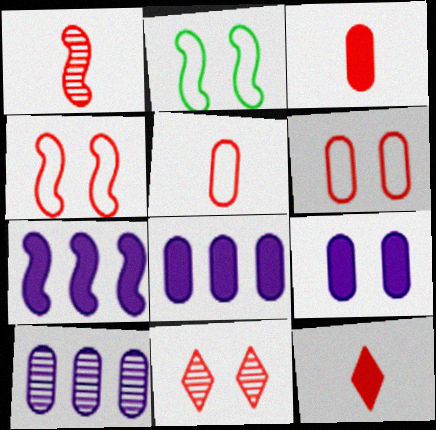[[1, 2, 7], 
[1, 5, 12], 
[2, 9, 11], 
[2, 10, 12]]